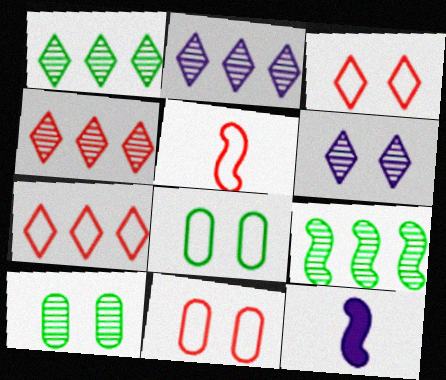[[1, 2, 4], 
[1, 11, 12], 
[4, 8, 12], 
[5, 7, 11], 
[7, 10, 12]]